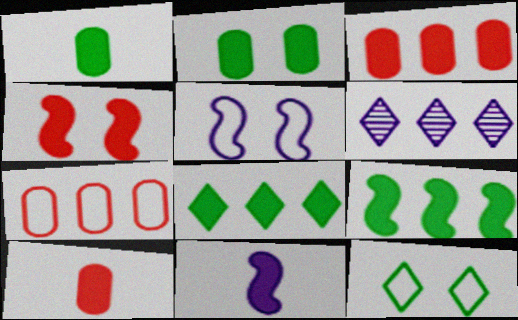[[4, 9, 11], 
[6, 7, 9]]